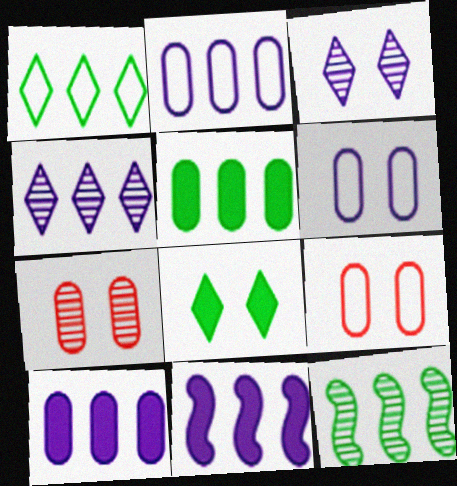[[1, 5, 12], 
[2, 4, 11]]